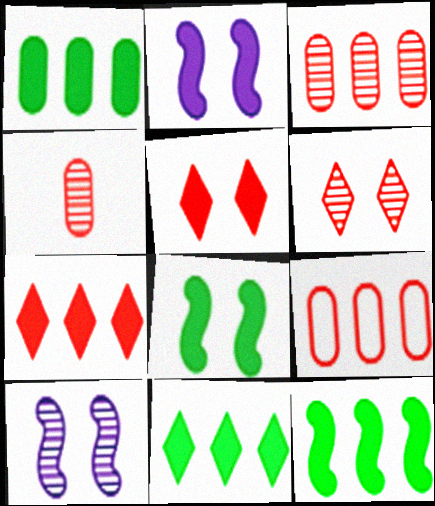[[1, 11, 12]]